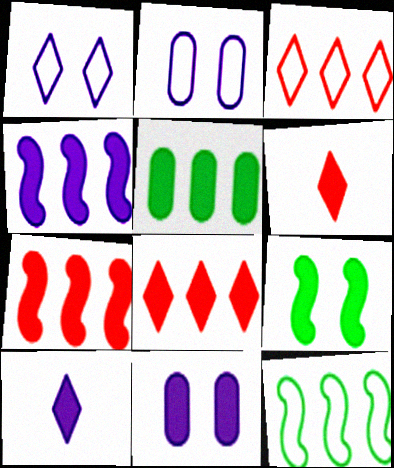[[4, 5, 8], 
[4, 10, 11]]